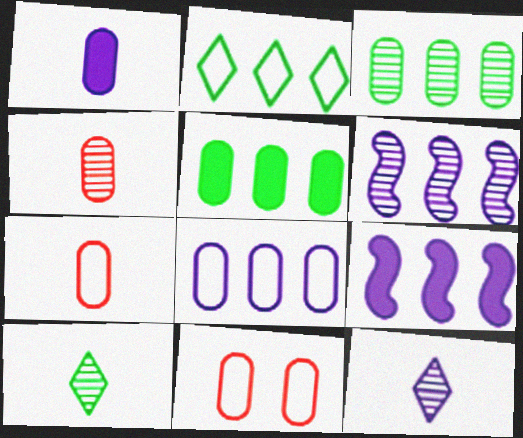[[1, 3, 11], 
[9, 10, 11]]